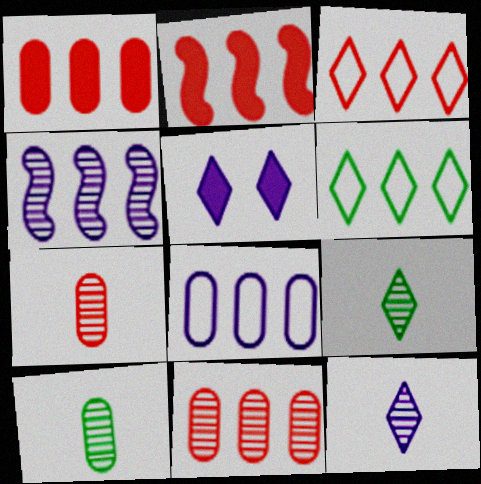[[1, 4, 6], 
[2, 3, 11], 
[3, 5, 9]]